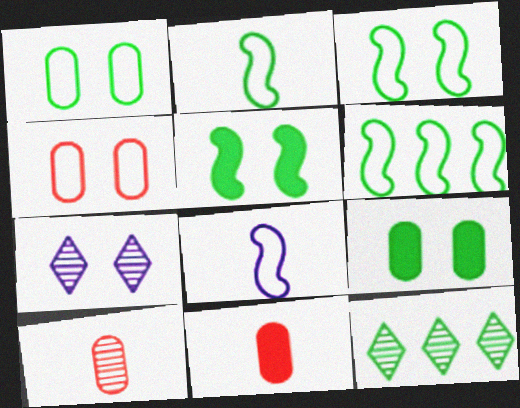[[2, 3, 6], 
[2, 9, 12], 
[4, 5, 7], 
[6, 7, 11]]